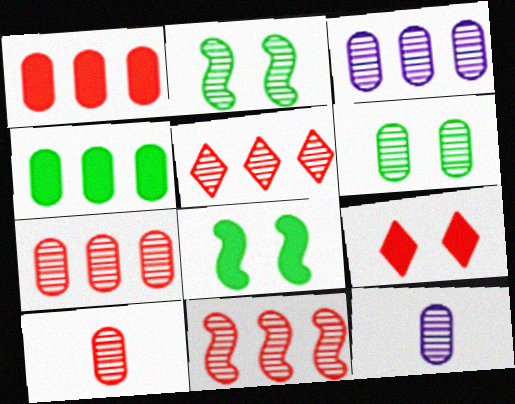[[2, 5, 12], 
[3, 6, 10], 
[5, 7, 11], 
[6, 7, 12]]